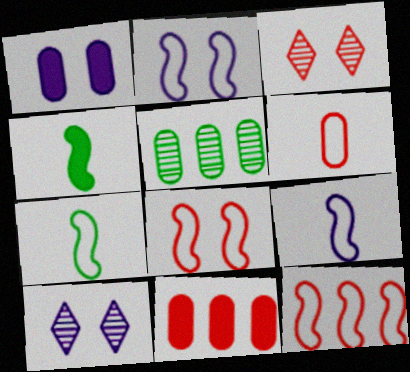[[1, 2, 10], 
[1, 5, 6], 
[2, 7, 12], 
[7, 10, 11]]